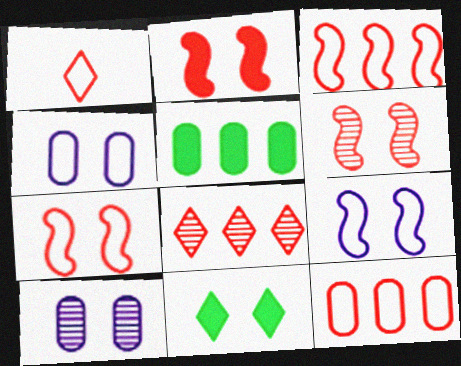[[1, 7, 12], 
[2, 6, 7], 
[4, 6, 11], 
[7, 10, 11]]